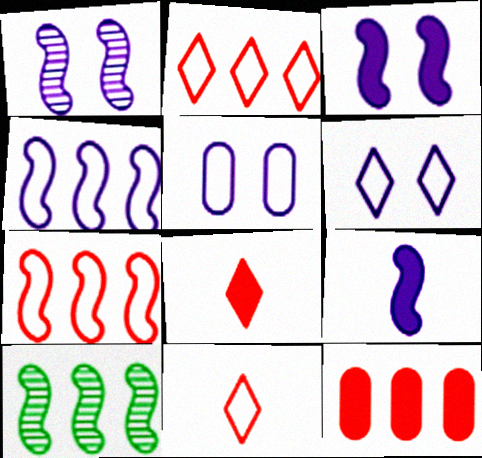[[1, 4, 9], 
[5, 8, 10]]